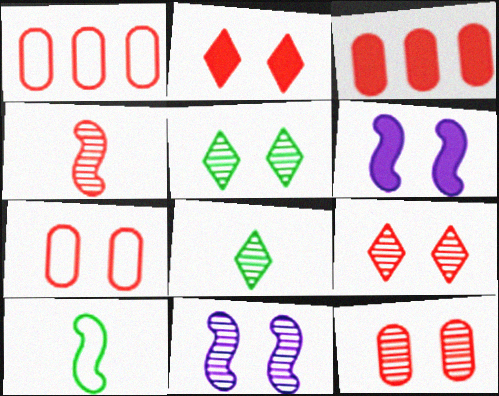[[1, 2, 4], 
[1, 6, 8], 
[5, 6, 7], 
[5, 11, 12]]